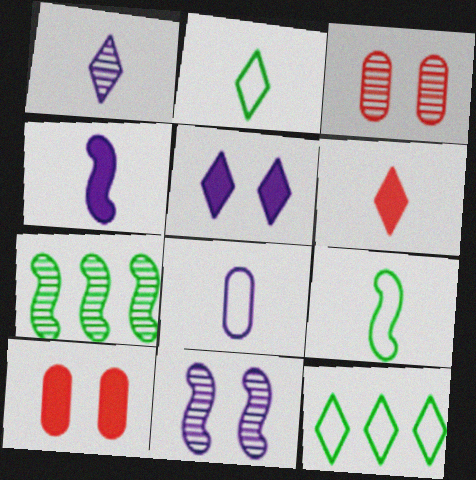[[1, 2, 6], 
[1, 3, 7], 
[1, 4, 8], 
[3, 4, 12]]